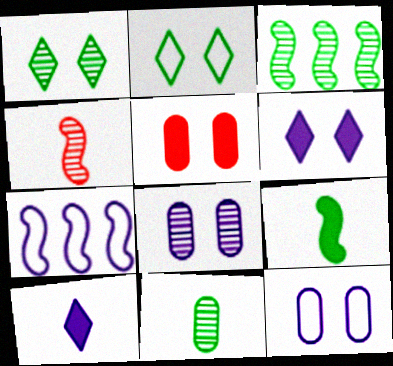[[1, 3, 11], 
[7, 8, 10]]